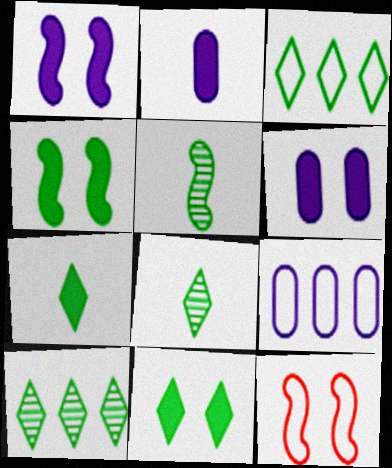[[2, 10, 12], 
[3, 8, 11]]